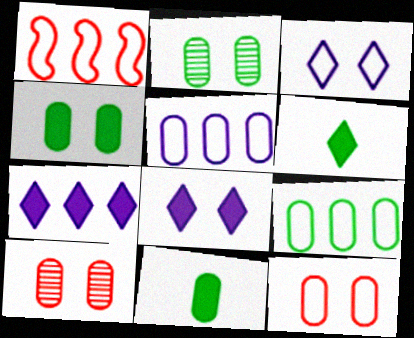[[2, 9, 11], 
[5, 10, 11]]